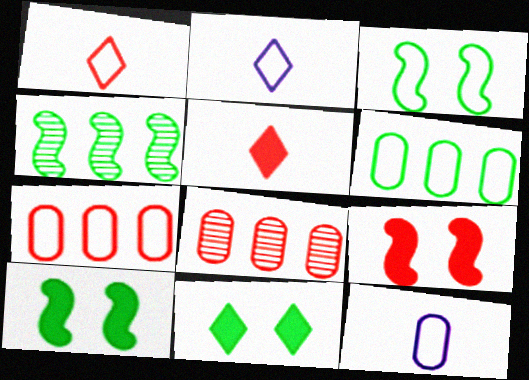[[1, 8, 9], 
[2, 3, 7], 
[2, 8, 10]]